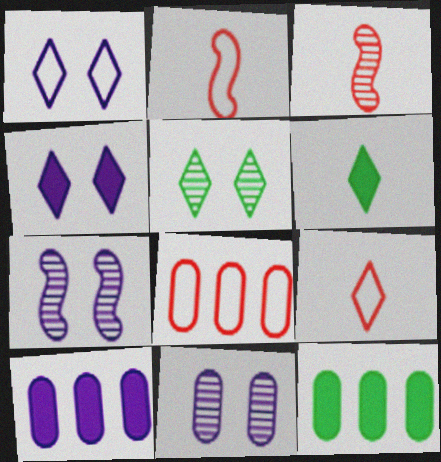[[1, 3, 12], 
[2, 5, 10], 
[6, 7, 8], 
[7, 9, 12]]